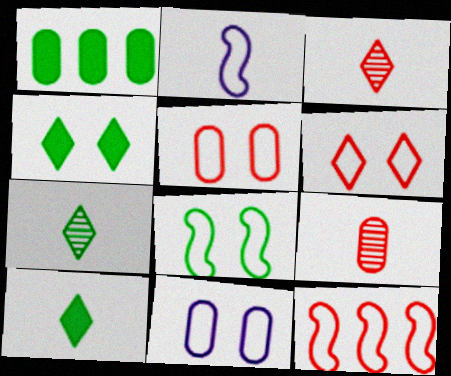[[1, 7, 8], 
[1, 9, 11], 
[2, 8, 12], 
[2, 9, 10], 
[6, 8, 11]]